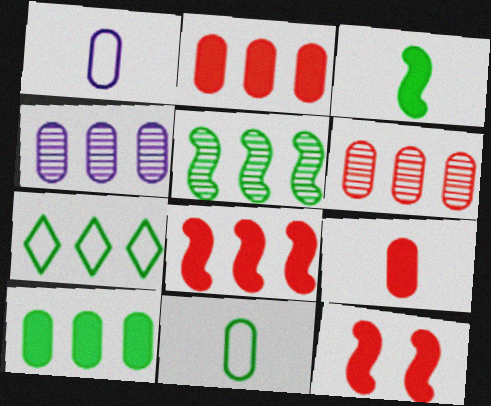[[4, 7, 8], 
[5, 7, 10]]